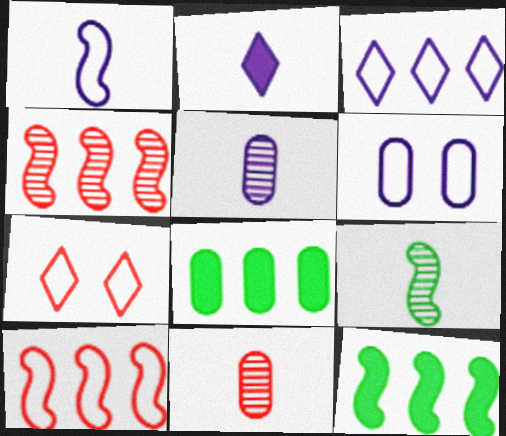[[1, 2, 5], 
[1, 3, 6], 
[3, 4, 8], 
[5, 7, 12], 
[6, 8, 11]]